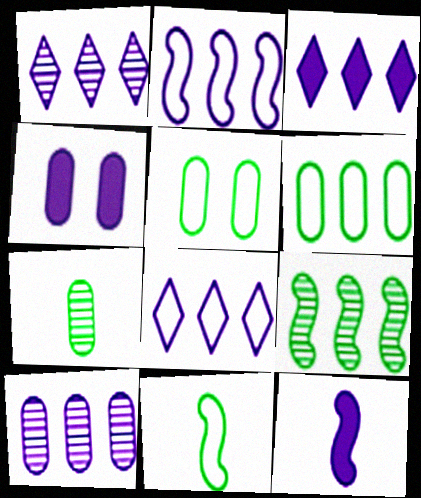[[1, 3, 8], 
[2, 3, 10], 
[3, 4, 12]]